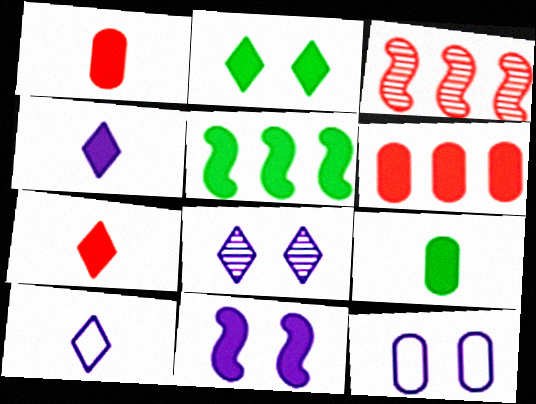[[2, 5, 9], 
[8, 11, 12]]